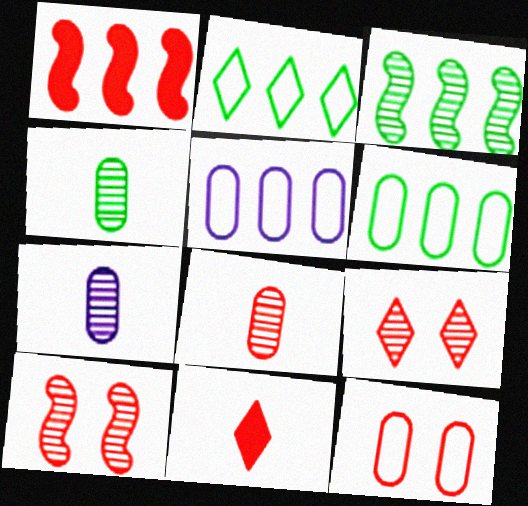[[3, 7, 9], 
[4, 7, 8]]